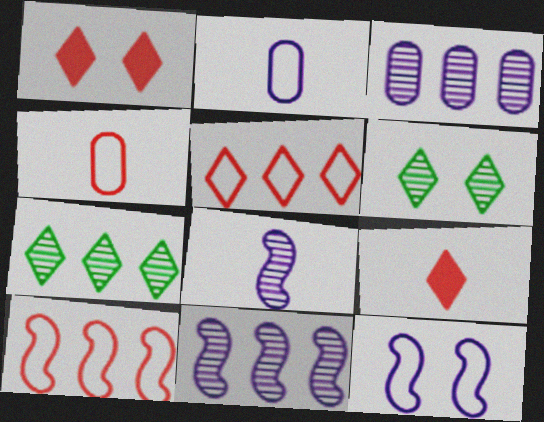[]